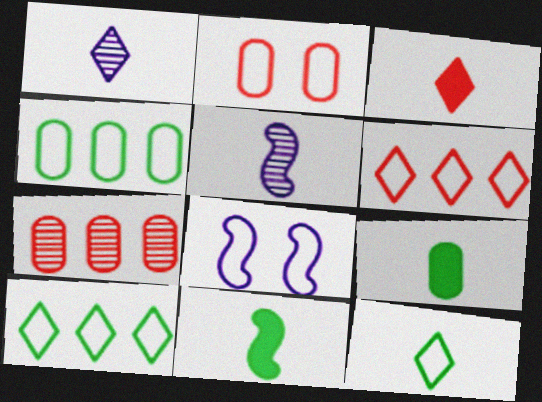[[1, 3, 12]]